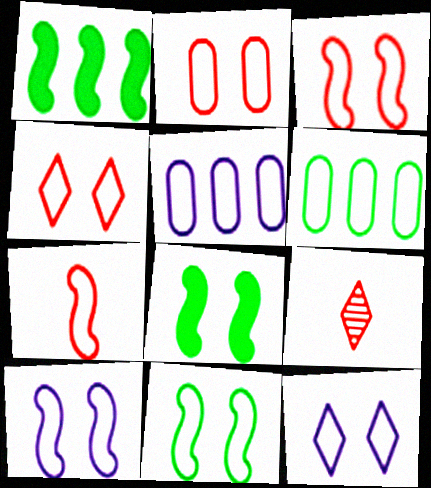[[2, 3, 4], 
[2, 11, 12], 
[3, 10, 11], 
[5, 8, 9], 
[6, 7, 12]]